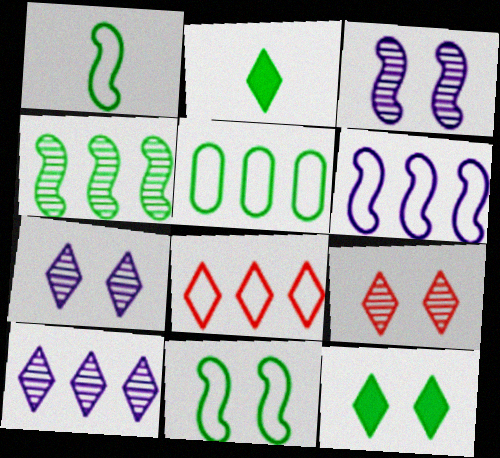[[2, 7, 8], 
[5, 6, 8]]